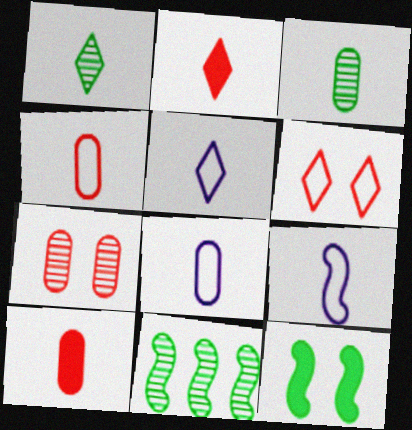[[1, 2, 5], 
[1, 9, 10], 
[2, 3, 9], 
[3, 8, 10], 
[5, 8, 9]]